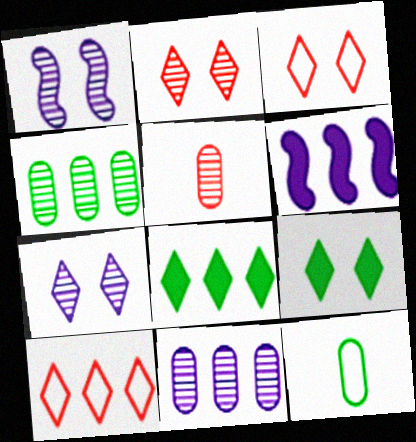[[2, 6, 12], 
[3, 7, 9], 
[4, 6, 10]]